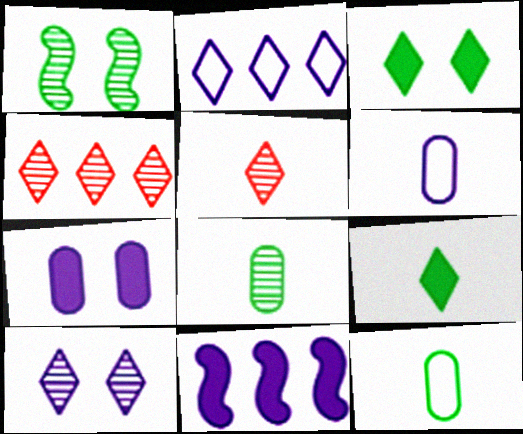[[2, 3, 5], 
[6, 10, 11]]